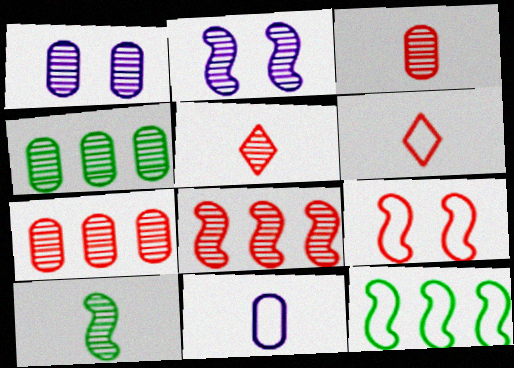[[1, 3, 4], 
[2, 4, 5], 
[2, 8, 10]]